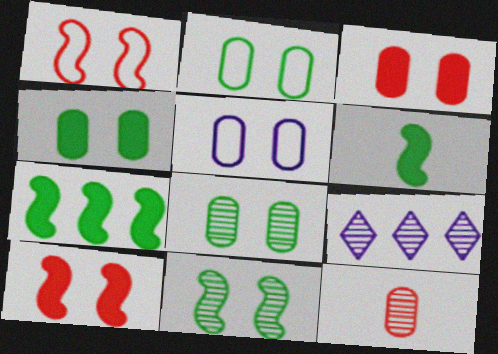[[2, 4, 8], 
[3, 5, 8], 
[9, 11, 12]]